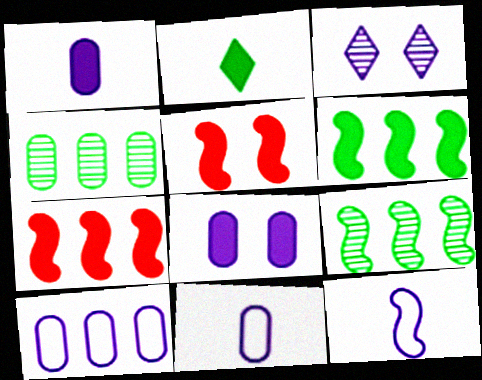[[2, 7, 8], 
[5, 9, 12]]